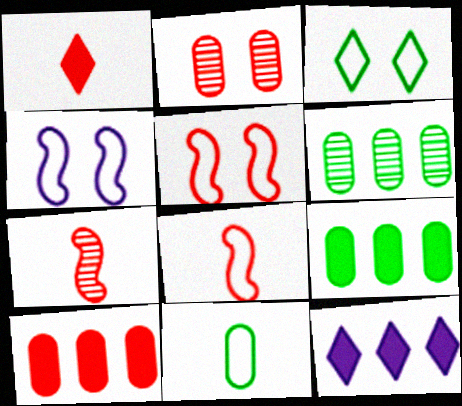[[1, 4, 6]]